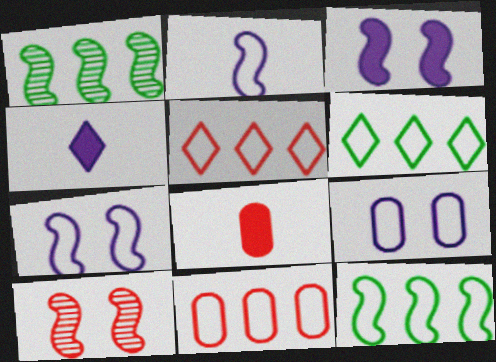[[5, 8, 10]]